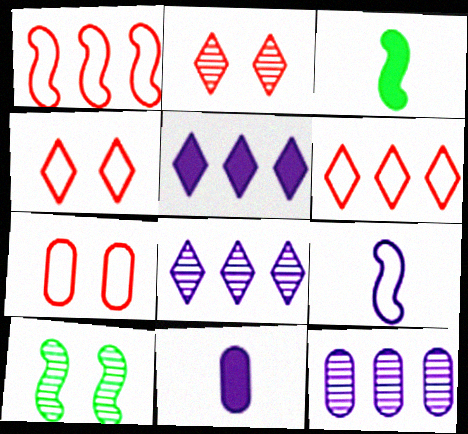[[3, 4, 12], 
[3, 7, 8], 
[6, 10, 11]]